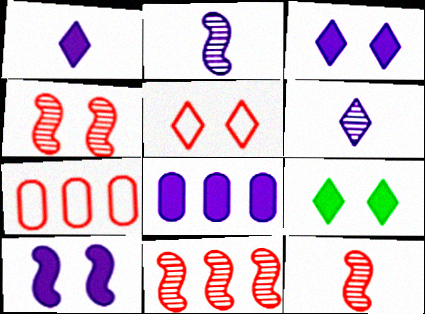[[1, 8, 10], 
[2, 7, 9], 
[4, 11, 12]]